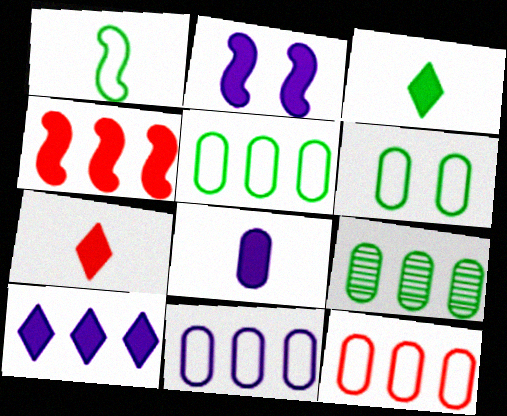[[2, 8, 10], 
[5, 11, 12]]